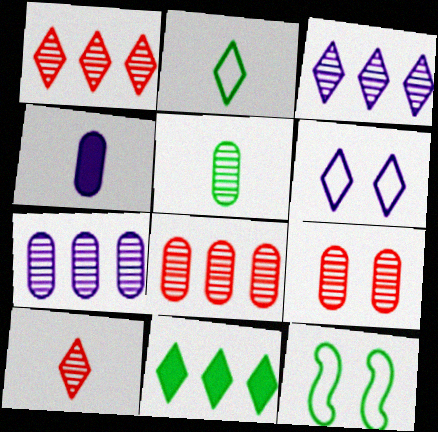[[1, 4, 12], 
[5, 7, 9], 
[5, 11, 12], 
[6, 10, 11]]